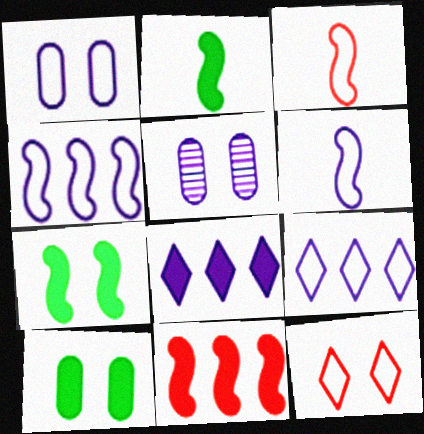[[1, 6, 9], 
[5, 6, 8], 
[5, 7, 12]]